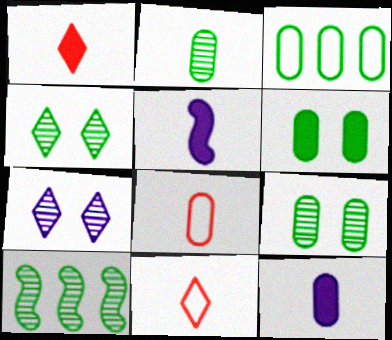[[2, 3, 6], 
[2, 4, 10], 
[2, 5, 11], 
[2, 8, 12]]